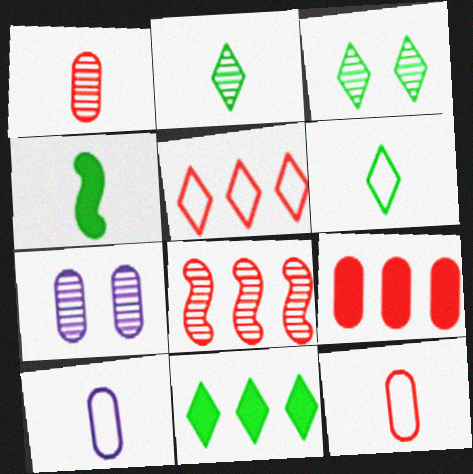[[2, 7, 8], 
[3, 6, 11], 
[4, 5, 7], 
[5, 8, 9]]